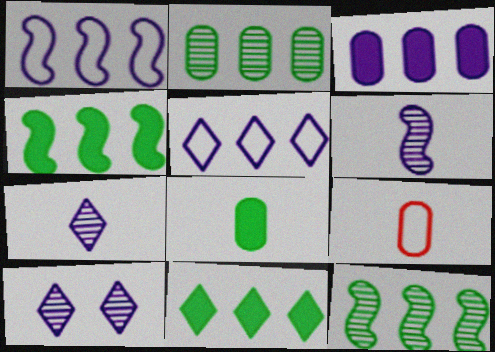[[4, 9, 10]]